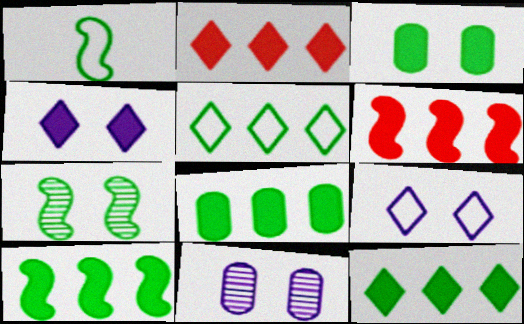[[1, 2, 11], 
[1, 7, 10], 
[8, 10, 12]]